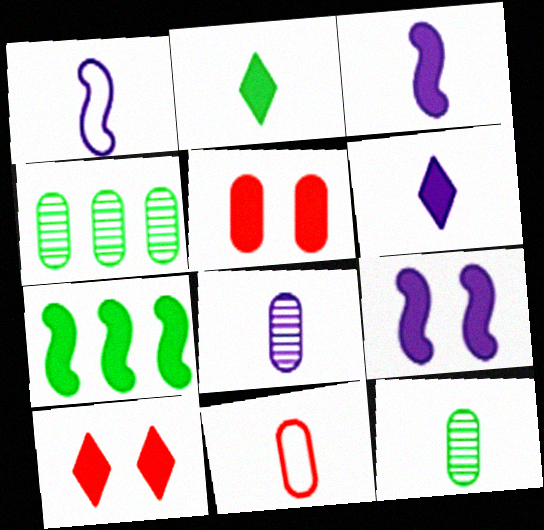[[1, 4, 10], 
[1, 6, 8], 
[5, 6, 7]]